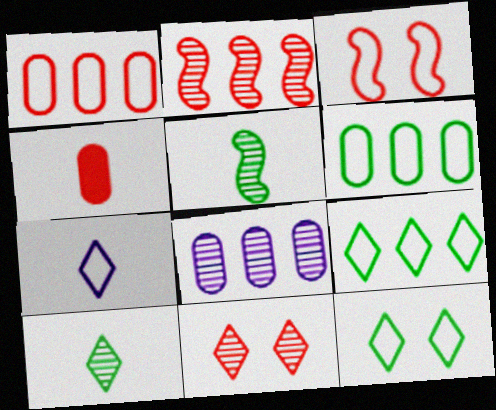[[3, 6, 7], 
[4, 5, 7], 
[5, 8, 11]]